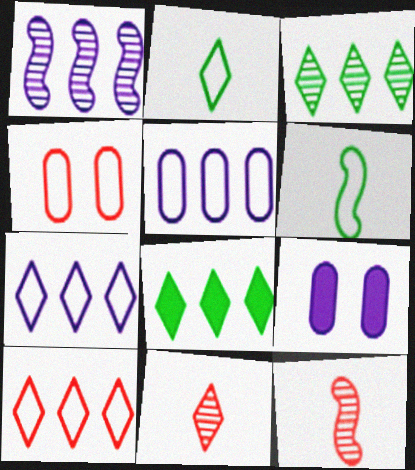[[4, 6, 7]]